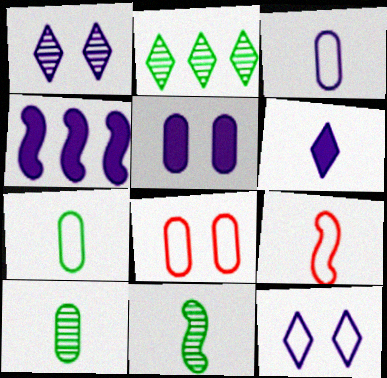[[1, 3, 4], 
[2, 5, 9], 
[4, 5, 6], 
[6, 9, 10]]